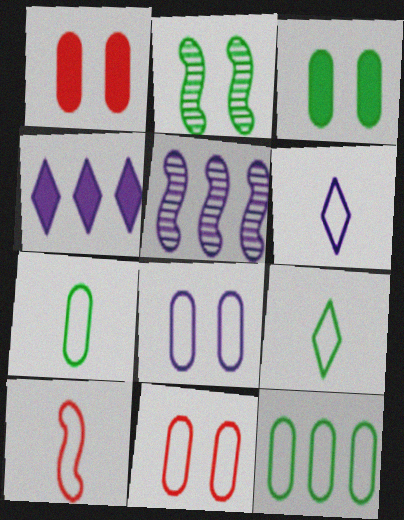[[1, 5, 9], 
[6, 7, 10]]